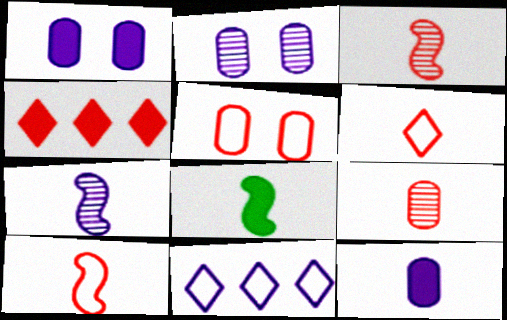[[1, 4, 8], 
[1, 7, 11], 
[3, 4, 5], 
[7, 8, 10]]